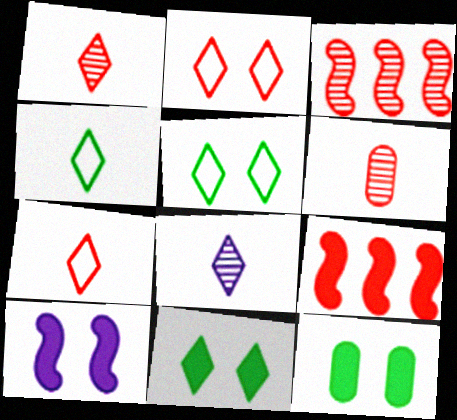[[2, 6, 9]]